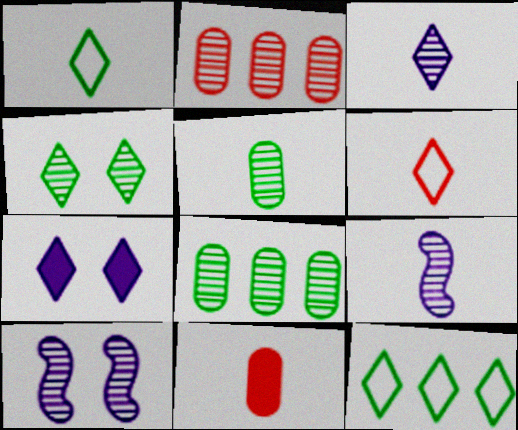[[1, 9, 11], 
[2, 4, 9], 
[10, 11, 12]]